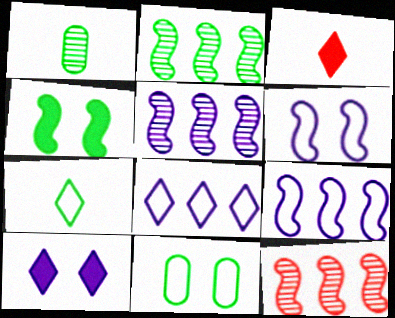[[2, 5, 12], 
[3, 5, 11]]